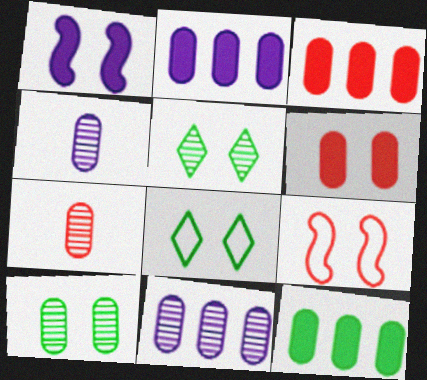[[2, 3, 12], 
[7, 10, 11]]